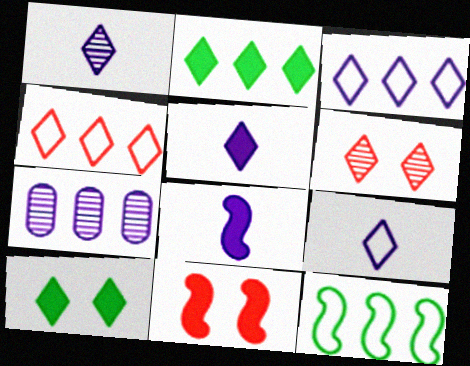[[1, 4, 10], 
[1, 5, 9], 
[2, 6, 9]]